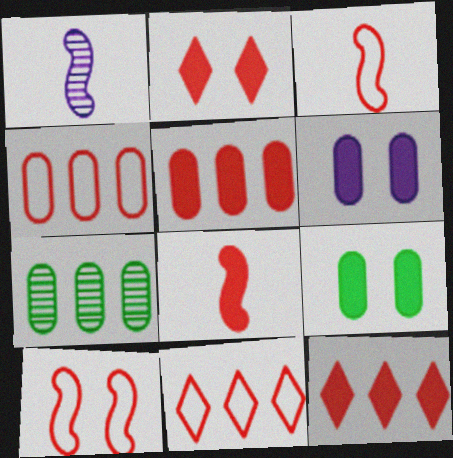[[1, 9, 11], 
[2, 5, 8]]